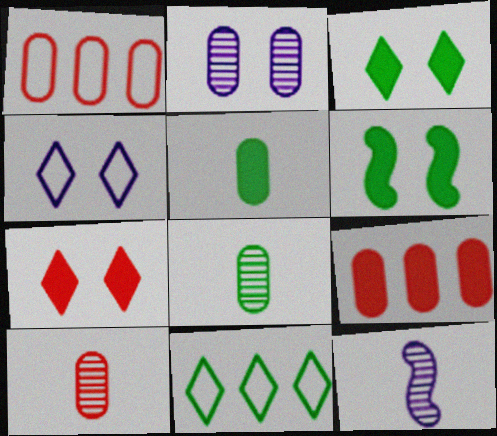[[1, 2, 5], 
[1, 3, 12], 
[6, 8, 11]]